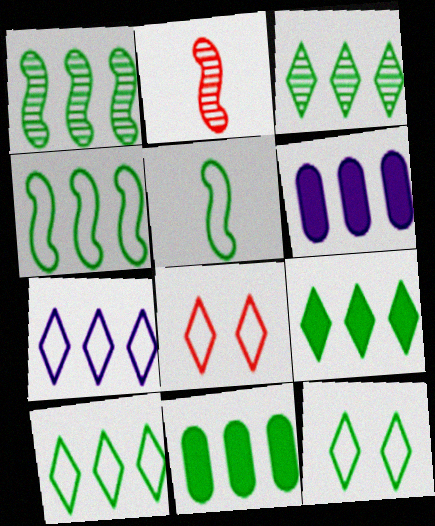[[1, 10, 11], 
[2, 6, 12], 
[3, 4, 11], 
[3, 9, 10]]